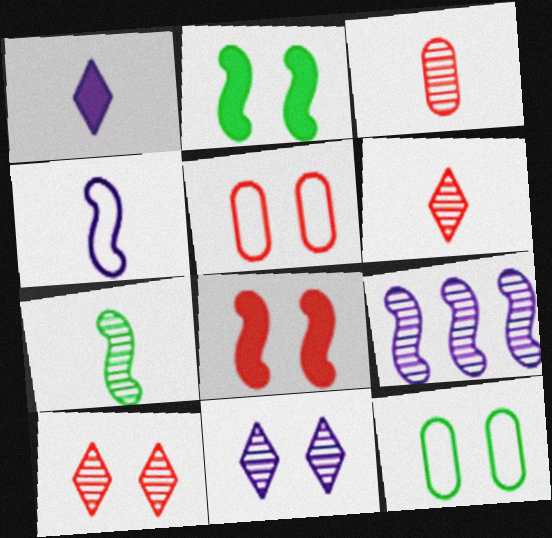[[2, 5, 11], 
[5, 8, 10], 
[8, 11, 12]]